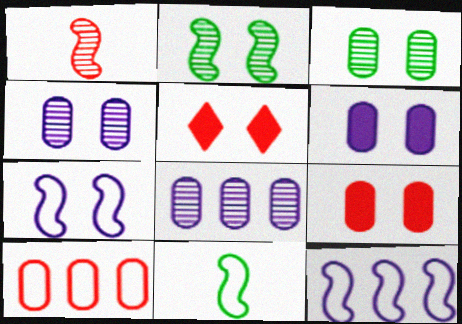[[1, 5, 10], 
[3, 5, 7], 
[5, 8, 11]]